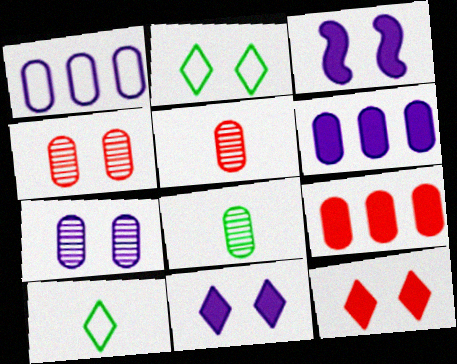[[2, 3, 4]]